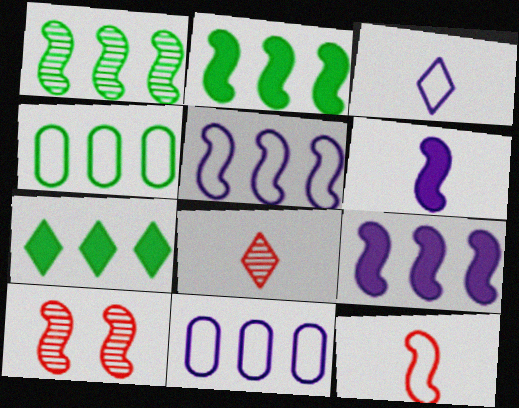[[1, 4, 7]]